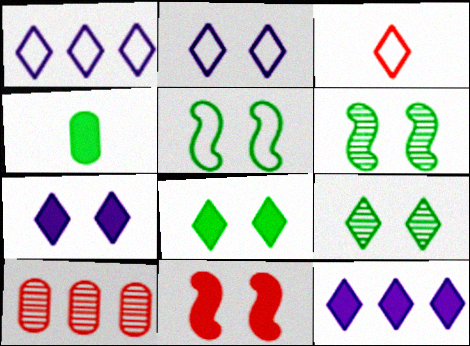[[3, 9, 12], 
[3, 10, 11], 
[4, 11, 12]]